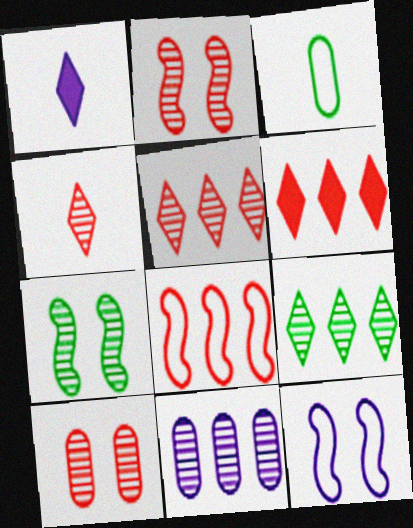[[1, 11, 12], 
[4, 7, 11]]